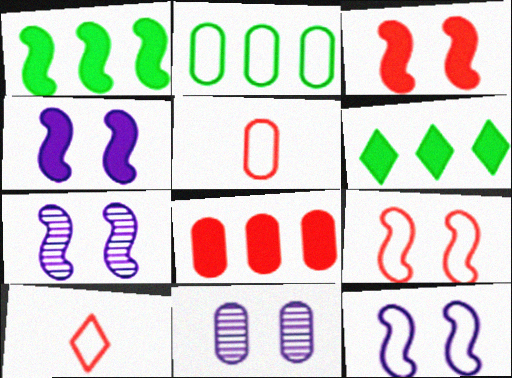[[1, 10, 11], 
[2, 10, 12], 
[4, 7, 12], 
[5, 6, 7]]